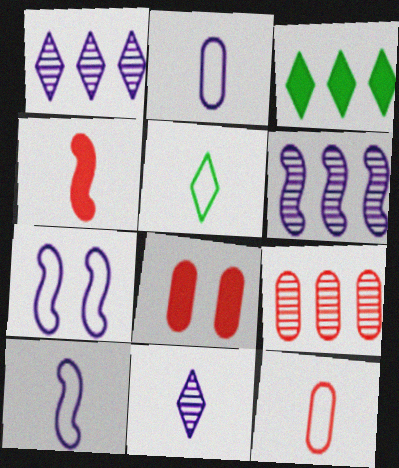[[5, 6, 8], 
[5, 10, 12], 
[8, 9, 12]]